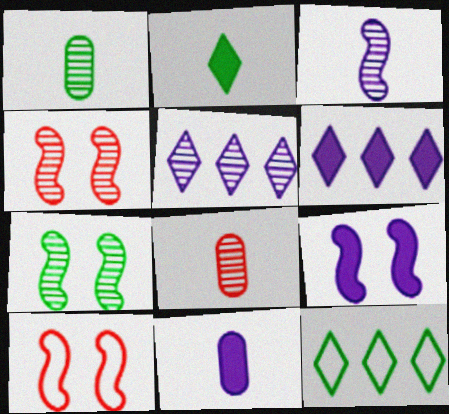[[1, 4, 5], 
[1, 6, 10], 
[4, 11, 12], 
[5, 7, 8], 
[6, 9, 11], 
[7, 9, 10], 
[8, 9, 12]]